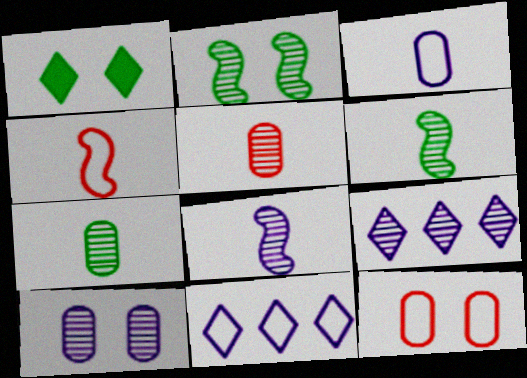[[2, 5, 9], 
[8, 9, 10]]